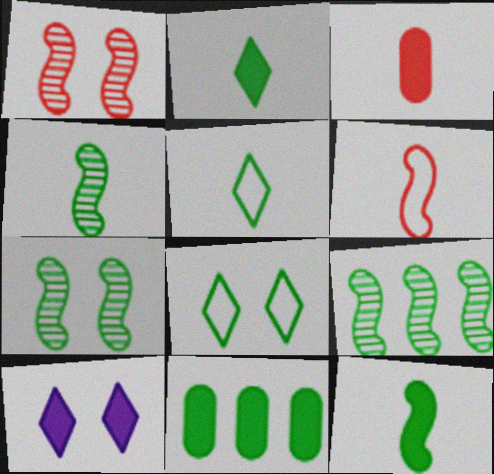[[4, 7, 9], 
[4, 8, 11], 
[5, 7, 11]]